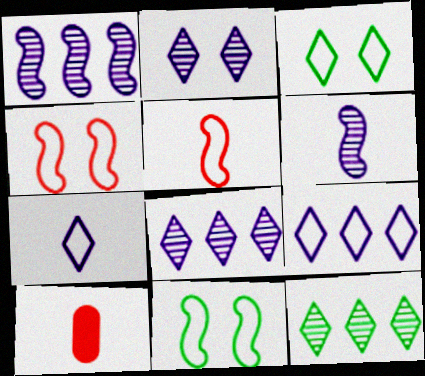[[1, 3, 10], 
[8, 10, 11]]